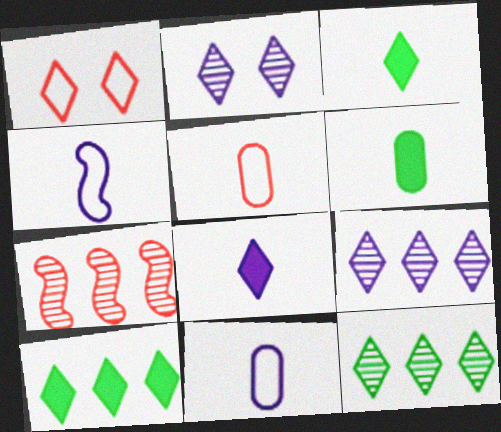[[1, 3, 9], 
[1, 8, 12]]